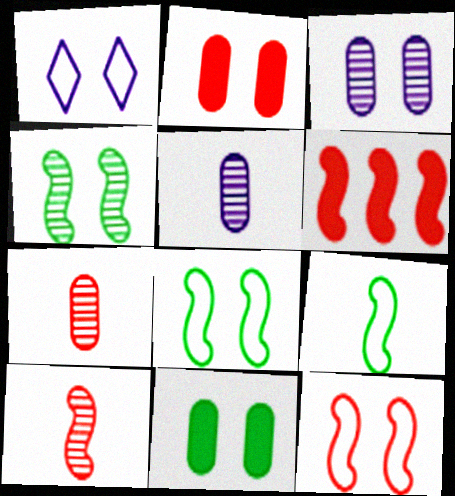[[1, 2, 4], 
[6, 10, 12]]